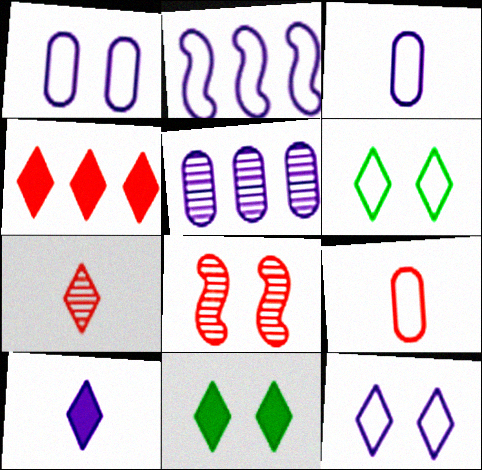[[1, 8, 11], 
[2, 3, 12], 
[2, 6, 9], 
[4, 8, 9], 
[4, 10, 11]]